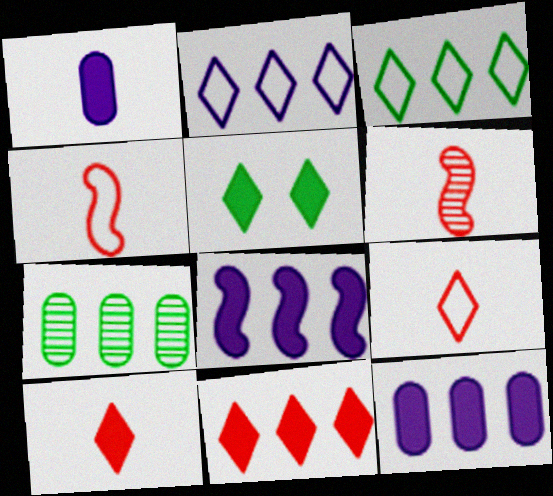[]